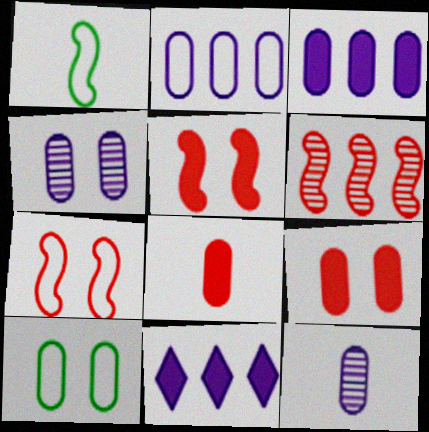[[4, 9, 10]]